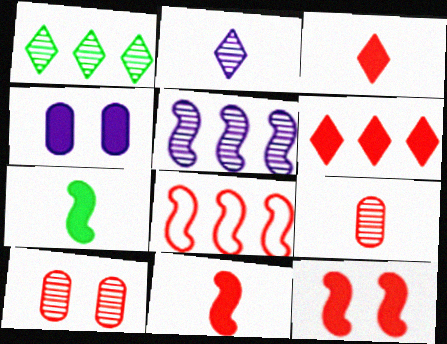[[3, 8, 10], 
[4, 6, 7]]